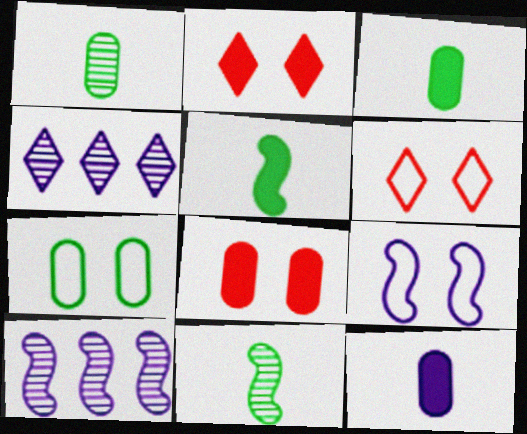[[3, 6, 10], 
[4, 9, 12], 
[6, 7, 9]]